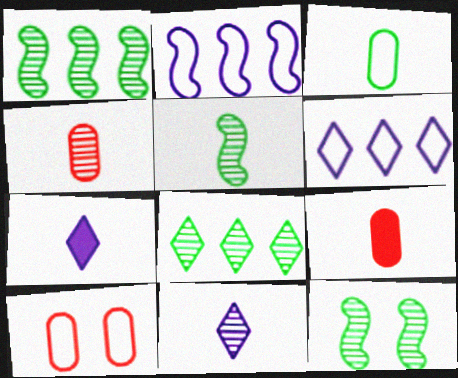[[1, 5, 12], 
[1, 7, 10], 
[4, 5, 11], 
[6, 9, 12]]